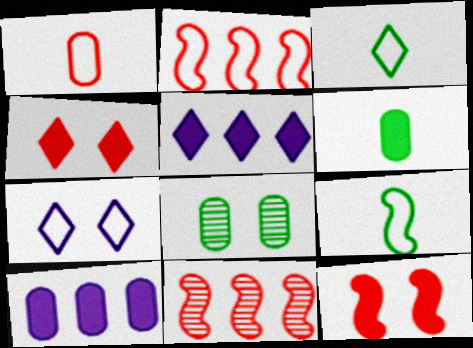[[1, 4, 11], 
[1, 8, 10], 
[5, 6, 12], 
[6, 7, 11], 
[7, 8, 12]]